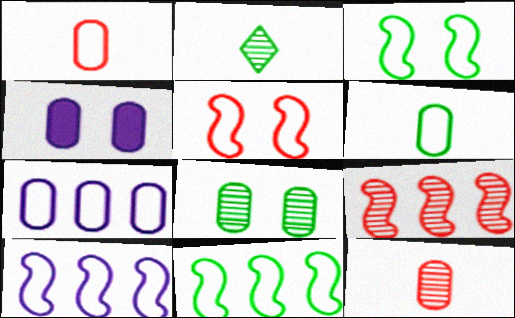[]